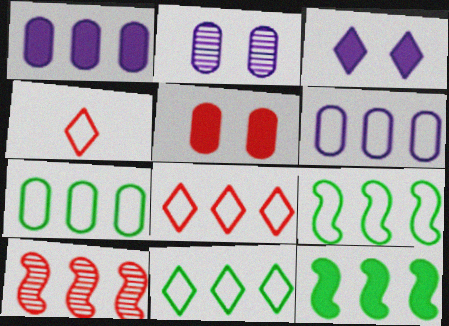[[1, 10, 11], 
[2, 4, 12], 
[4, 5, 10], 
[6, 8, 9], 
[7, 9, 11]]